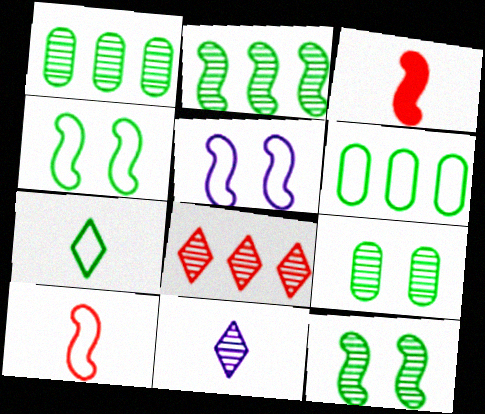[[2, 3, 5], 
[4, 6, 7]]